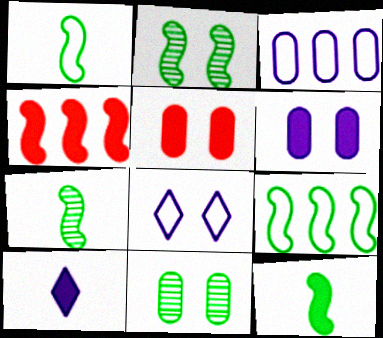[[1, 7, 12], 
[2, 5, 8], 
[2, 9, 12]]